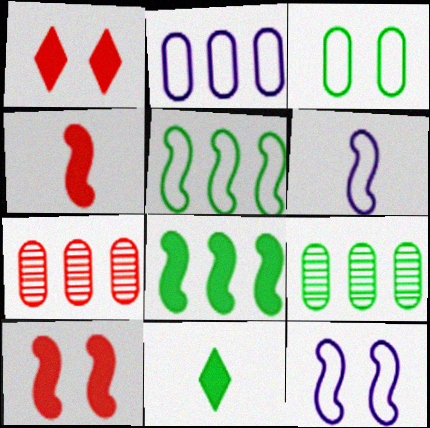[[1, 6, 9], 
[7, 11, 12]]